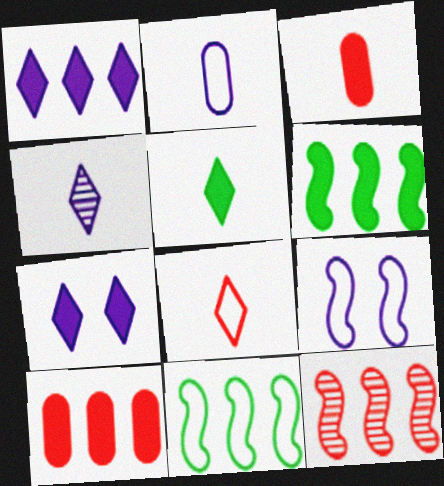[[1, 6, 10], 
[3, 6, 7], 
[4, 5, 8]]